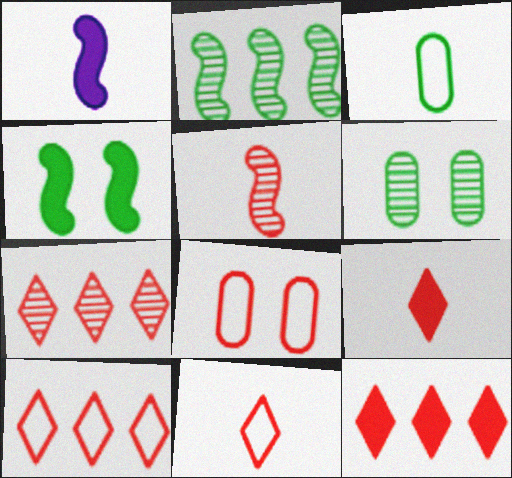[[1, 6, 10], 
[5, 8, 12], 
[7, 10, 12]]